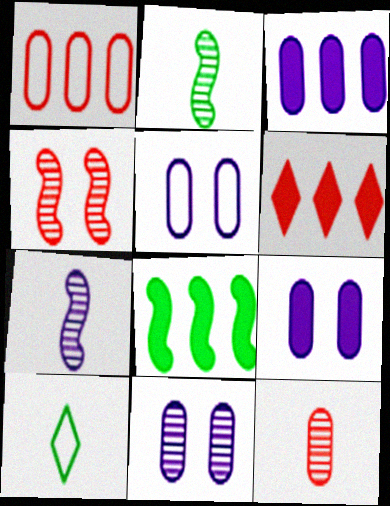[[2, 5, 6], 
[3, 4, 10], 
[3, 6, 8], 
[5, 9, 11]]